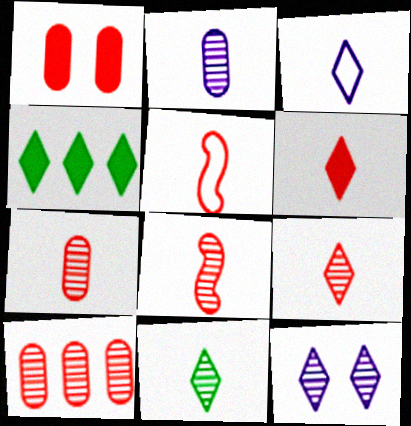[[2, 8, 11], 
[3, 6, 11], 
[5, 6, 7], 
[7, 8, 9]]